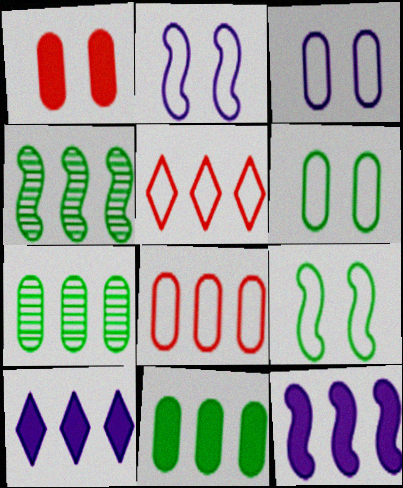[[4, 8, 10], 
[5, 7, 12]]